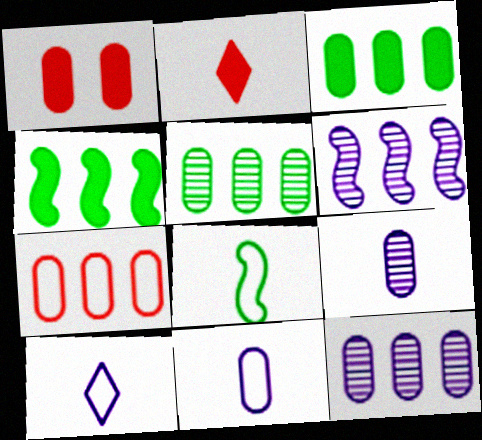[[1, 5, 11], 
[2, 8, 9], 
[3, 7, 12]]